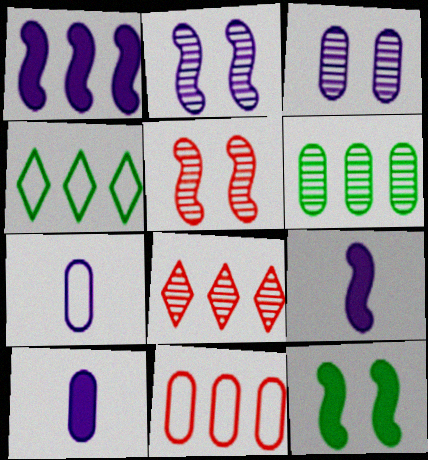[[4, 5, 10], 
[7, 8, 12]]